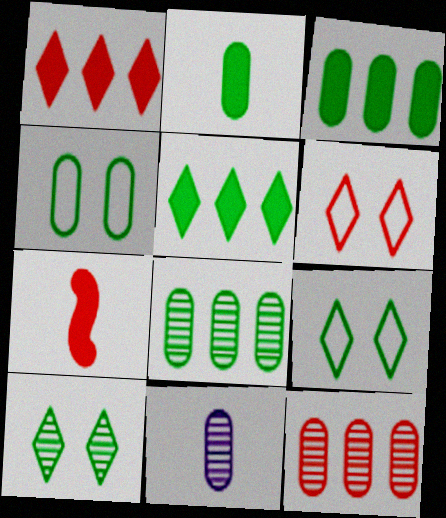[[2, 4, 8], 
[6, 7, 12]]